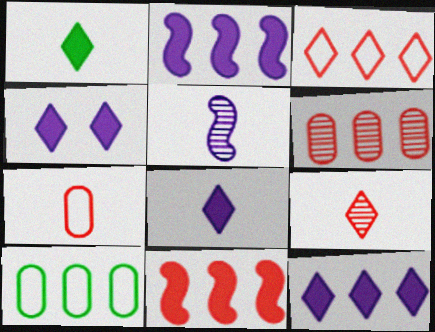[[1, 5, 7], 
[3, 6, 11], 
[4, 8, 12]]